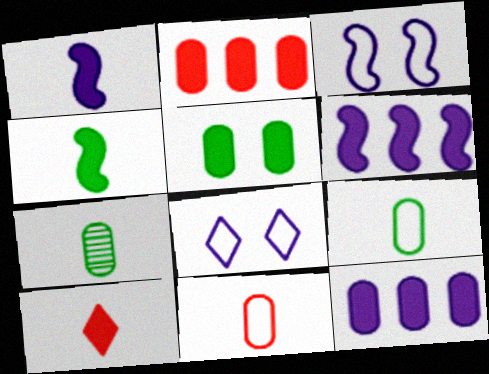[[5, 6, 10]]